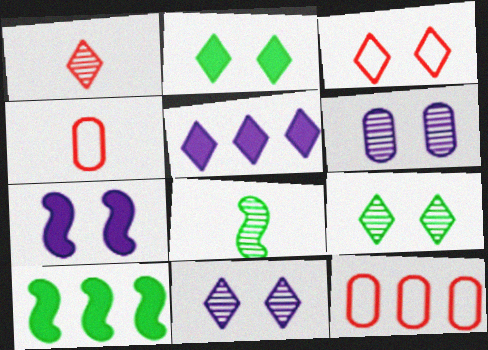[[2, 3, 11], 
[4, 10, 11]]